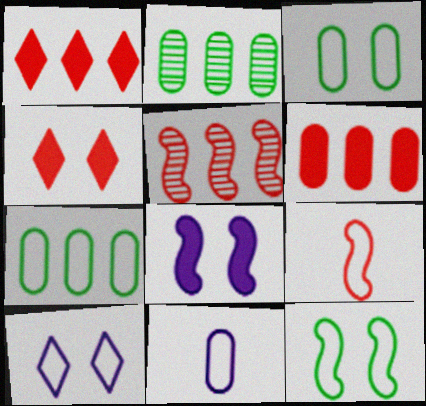[[7, 9, 10]]